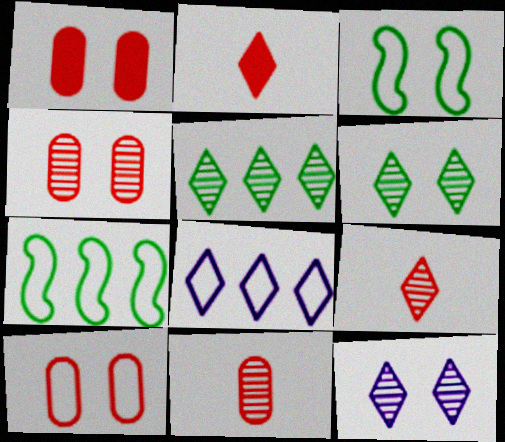[[1, 3, 12], 
[1, 4, 10], 
[2, 6, 8], 
[5, 9, 12]]